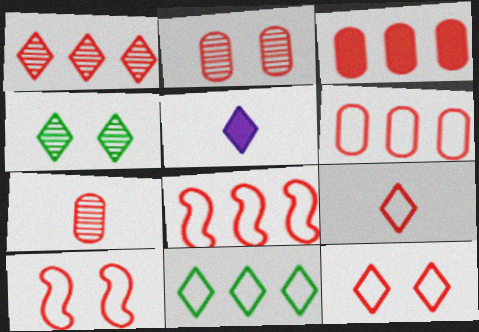[[1, 3, 8], 
[6, 9, 10]]